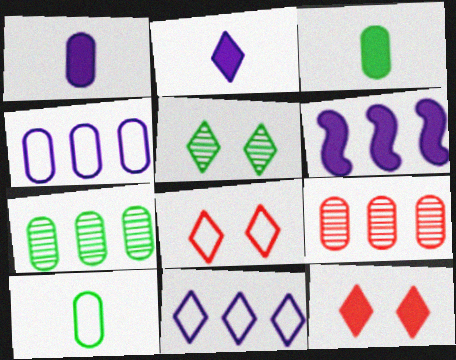[[3, 6, 12]]